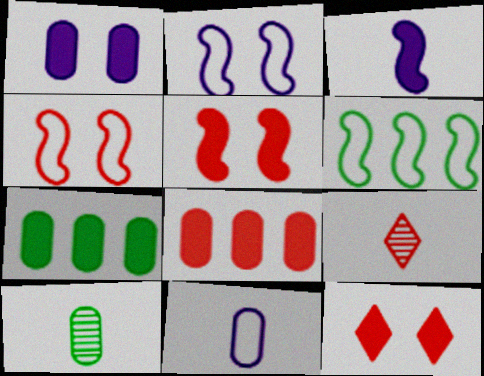[[1, 6, 9], 
[2, 7, 9], 
[3, 7, 12], 
[4, 8, 9]]